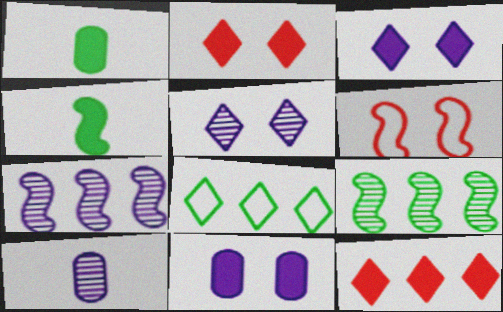[[4, 6, 7], 
[4, 11, 12], 
[5, 7, 10]]